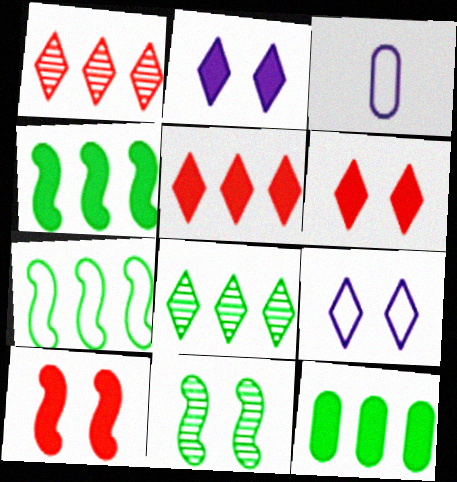[[3, 5, 11], 
[3, 8, 10], 
[7, 8, 12]]